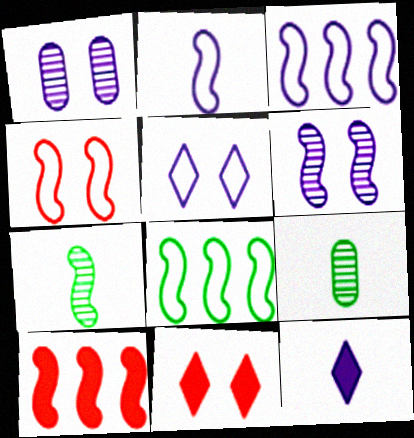[[1, 3, 12], 
[2, 4, 8], 
[3, 9, 11], 
[5, 9, 10]]